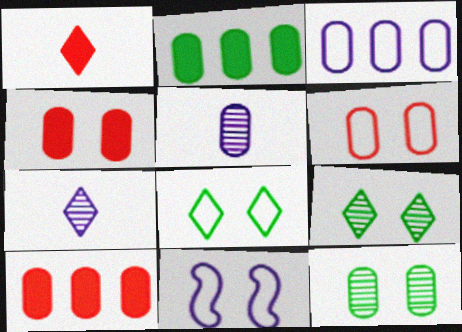[[2, 5, 6], 
[4, 9, 11], 
[6, 8, 11]]